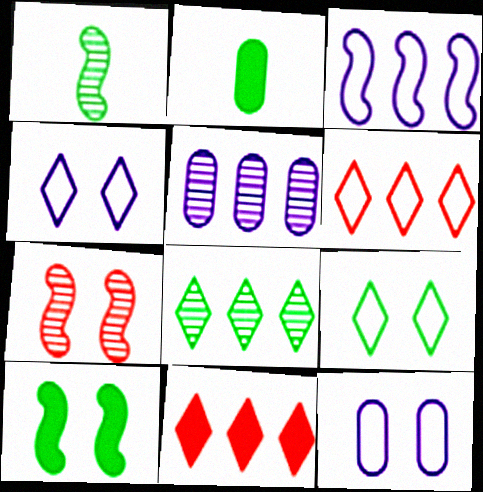[[1, 11, 12]]